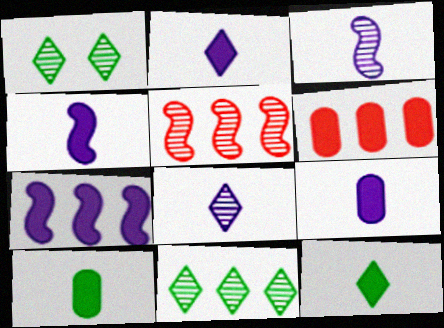[[2, 4, 9]]